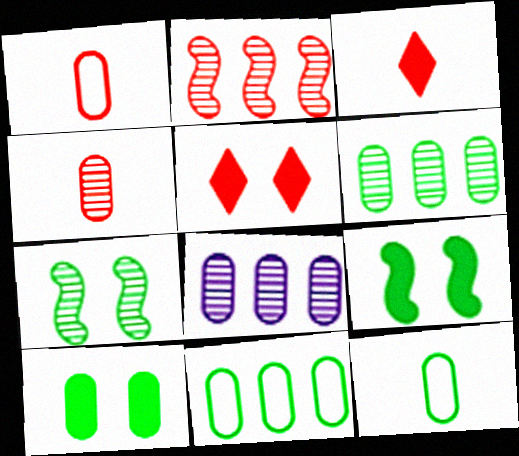[[1, 2, 5], 
[1, 8, 10], 
[6, 10, 12]]